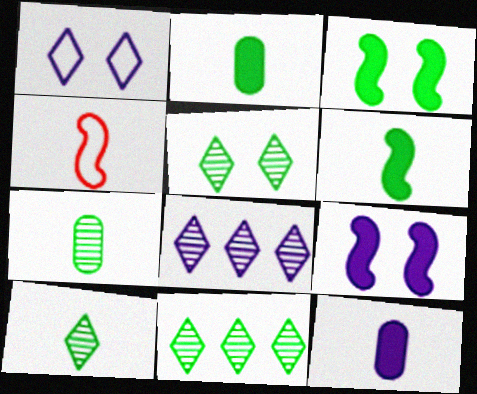[[4, 10, 12], 
[5, 10, 11]]